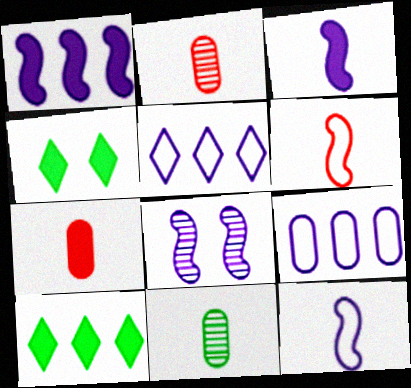[[1, 4, 7], 
[1, 8, 12]]